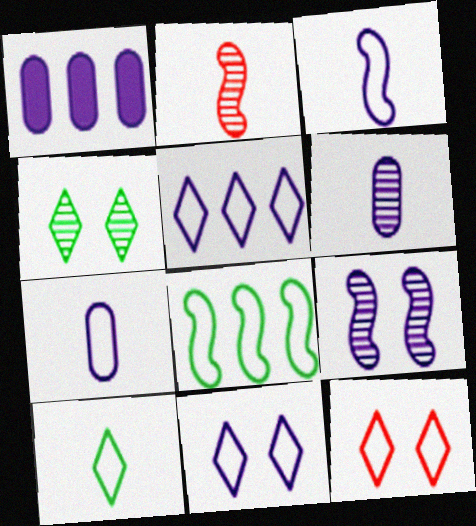[[5, 10, 12], 
[7, 8, 12]]